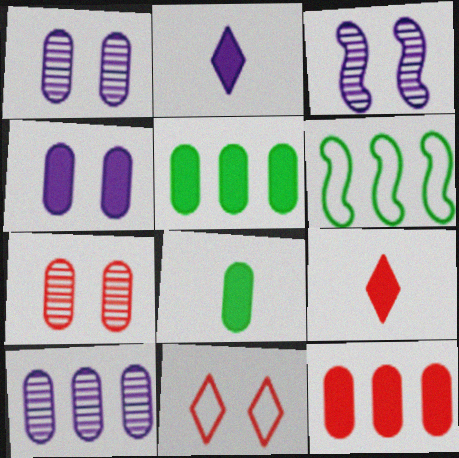[[1, 6, 9], 
[2, 6, 7], 
[4, 8, 12]]